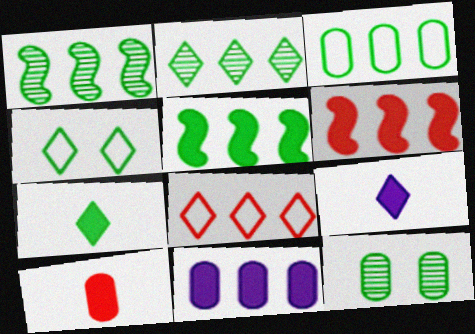[[1, 8, 11], 
[2, 3, 5], 
[2, 4, 7]]